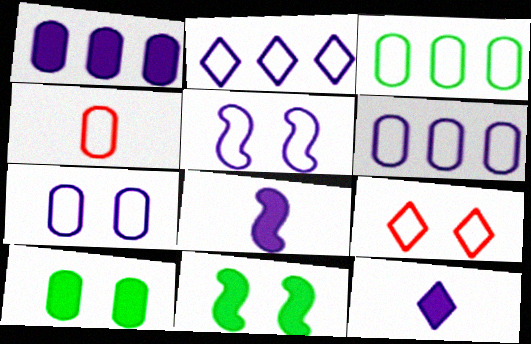[[3, 4, 7]]